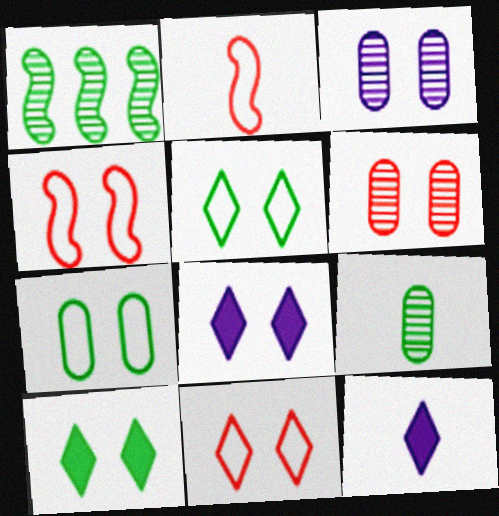[[2, 9, 12], 
[3, 4, 10]]